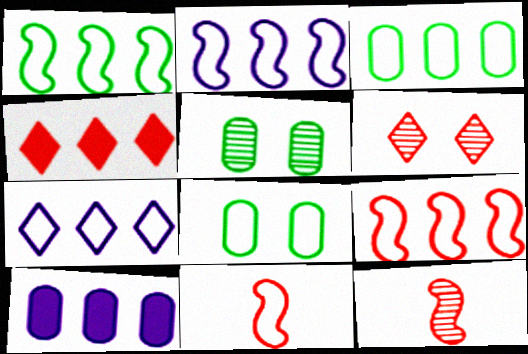[[1, 2, 9], 
[3, 7, 9], 
[7, 8, 11]]